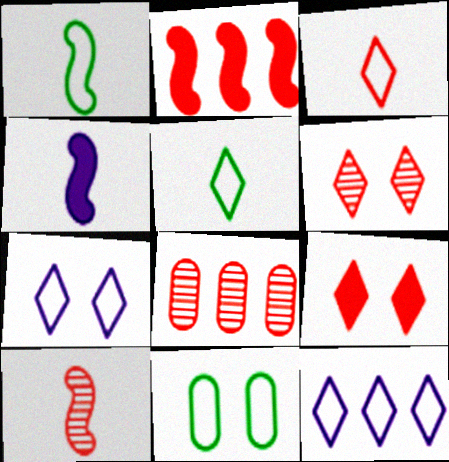[[1, 4, 10], 
[6, 8, 10]]